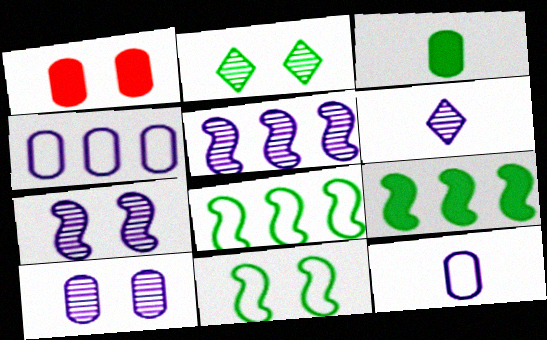[[1, 6, 8], 
[2, 3, 8], 
[5, 6, 10]]